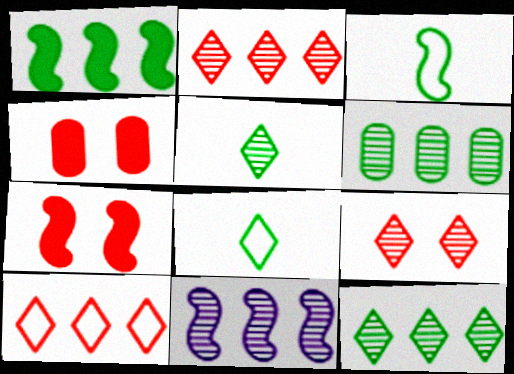[[2, 6, 11], 
[3, 7, 11], 
[4, 8, 11]]